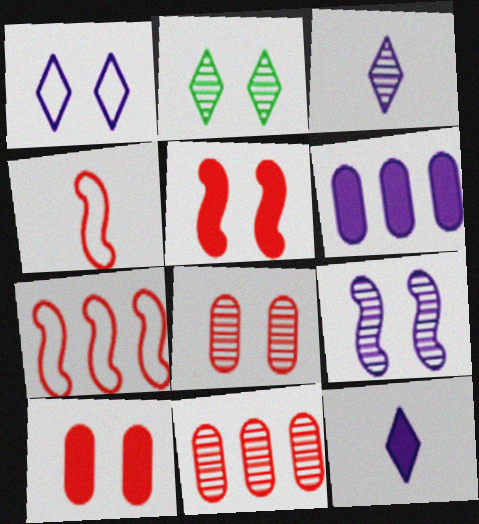[[2, 4, 6], 
[2, 8, 9]]